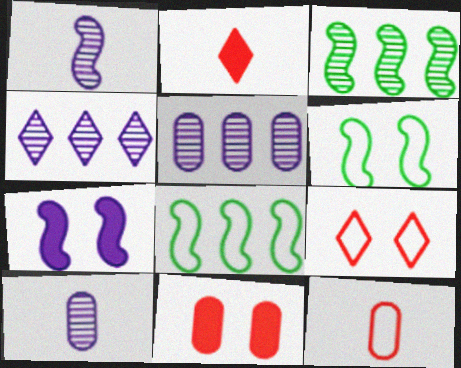[[2, 5, 6]]